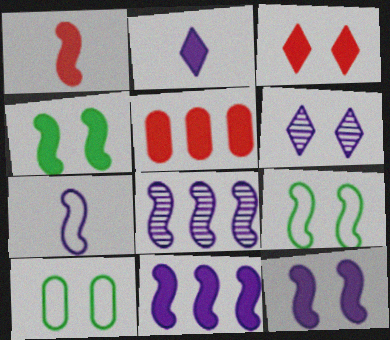[[1, 3, 5], 
[1, 4, 11], 
[1, 8, 9], 
[2, 4, 5], 
[7, 8, 12]]